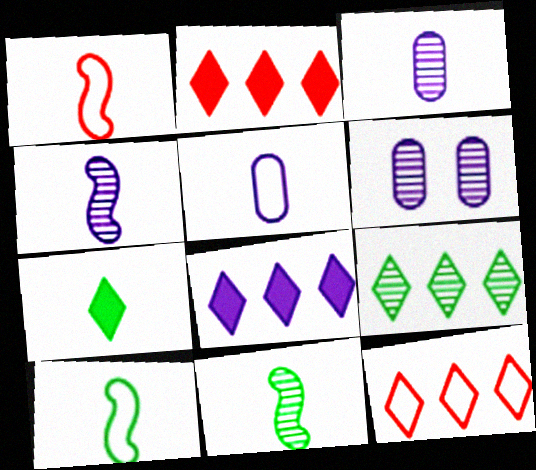[[1, 3, 7], 
[2, 6, 10], 
[8, 9, 12]]